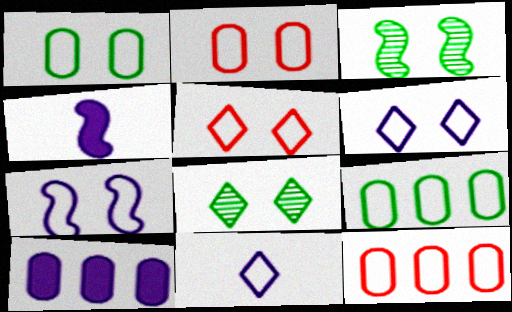[[1, 5, 7], 
[4, 8, 12]]